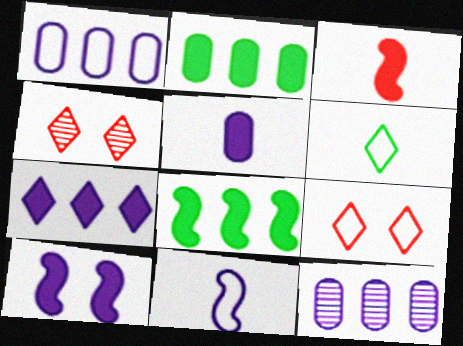[[2, 4, 11], 
[3, 8, 10], 
[4, 6, 7], 
[5, 7, 10]]